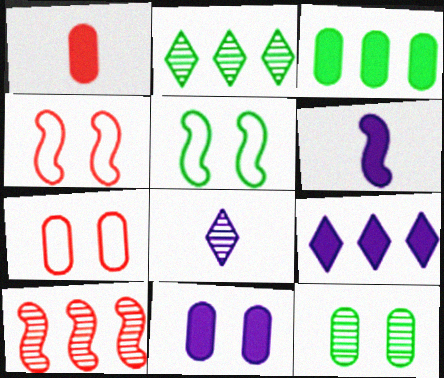[[1, 3, 11], 
[2, 6, 7], 
[3, 4, 8], 
[5, 6, 10], 
[6, 9, 11], 
[7, 11, 12], 
[8, 10, 12]]